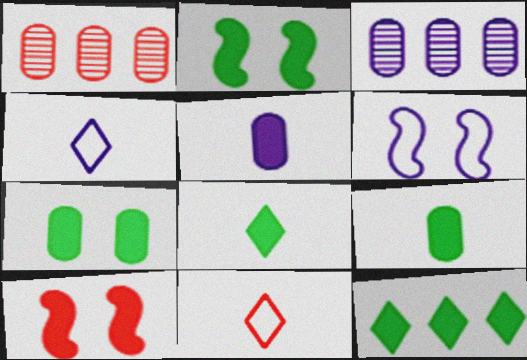[[1, 2, 4], 
[1, 6, 8], 
[1, 10, 11], 
[2, 3, 11], 
[2, 9, 12], 
[5, 10, 12]]